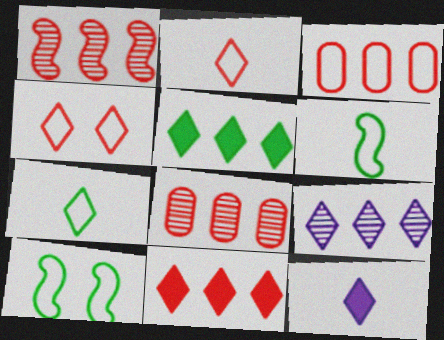[[1, 3, 11], 
[8, 10, 12]]